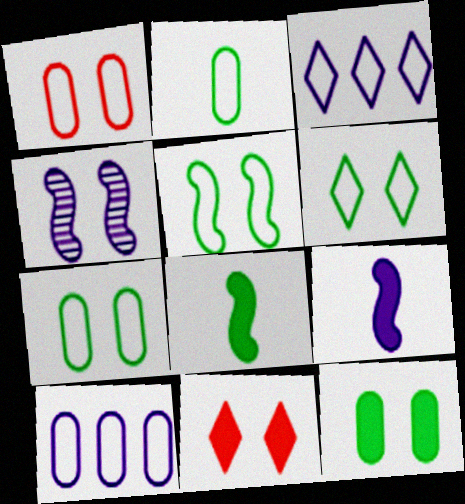[[1, 2, 10], 
[4, 7, 11], 
[5, 6, 7]]